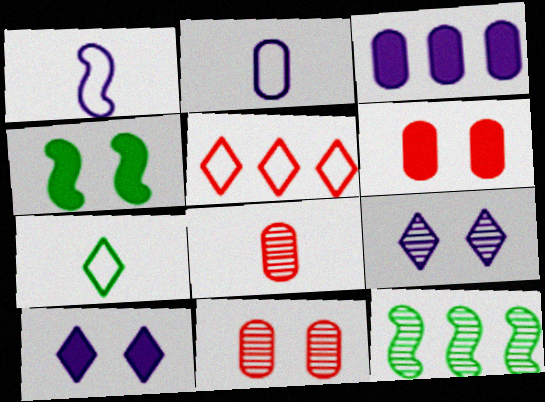[[1, 3, 9], 
[3, 5, 12], 
[4, 6, 10], 
[8, 9, 12]]